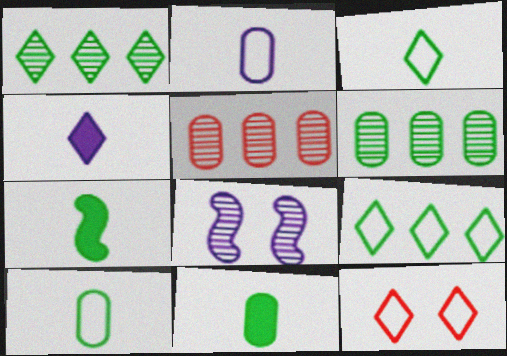[[1, 4, 12]]